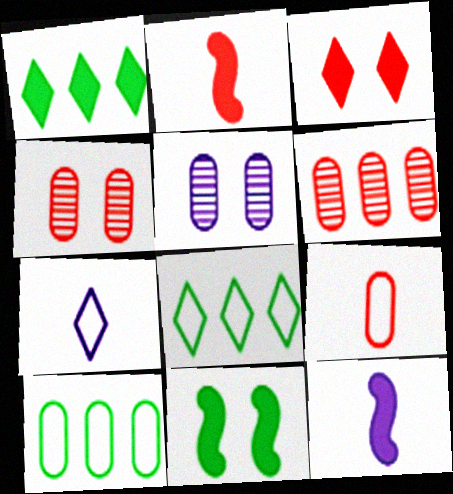[[2, 5, 8], 
[4, 8, 12], 
[6, 7, 11]]